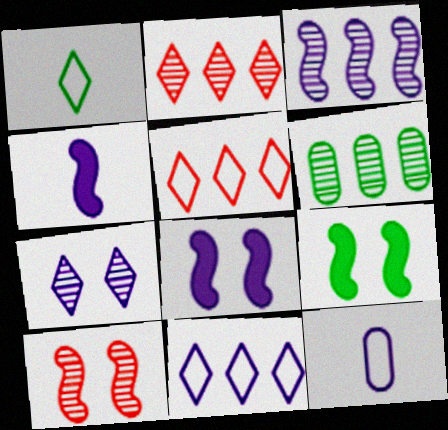[[1, 6, 9], 
[2, 3, 6], 
[2, 9, 12]]